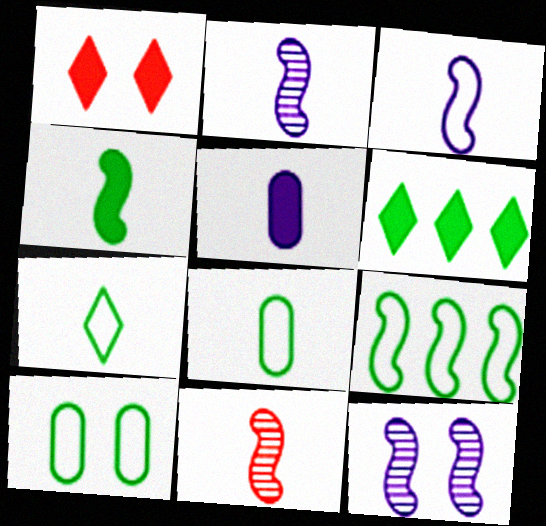[[1, 10, 12], 
[3, 4, 11], 
[5, 7, 11], 
[7, 9, 10]]